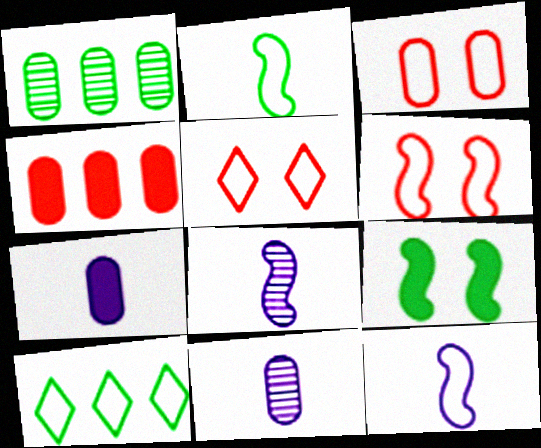[[1, 3, 7], 
[3, 5, 6], 
[3, 10, 12]]